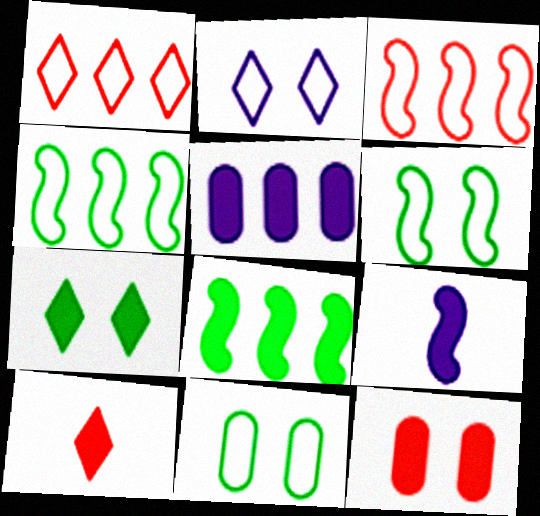[]